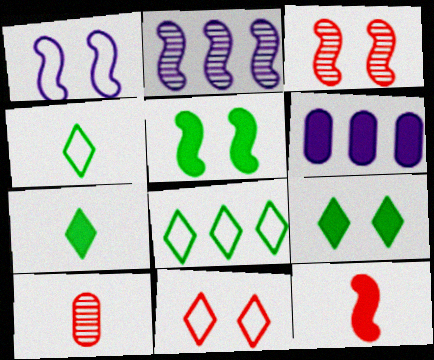[[1, 3, 5], 
[3, 4, 6], 
[6, 9, 12]]